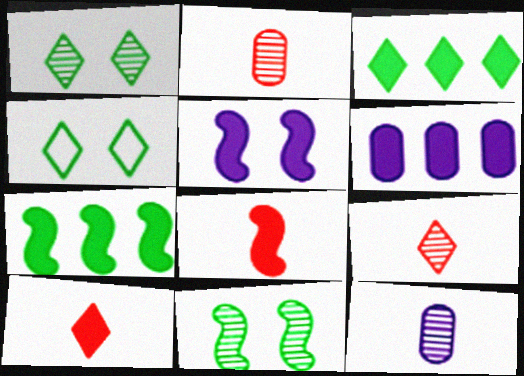[[5, 7, 8]]